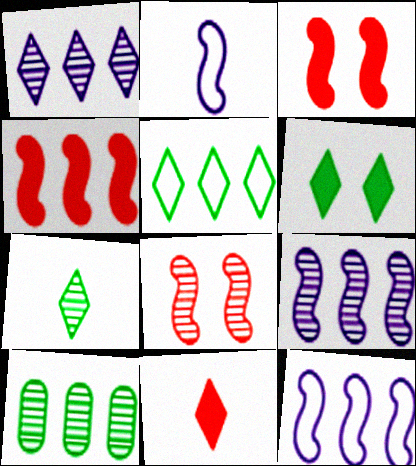[[5, 6, 7]]